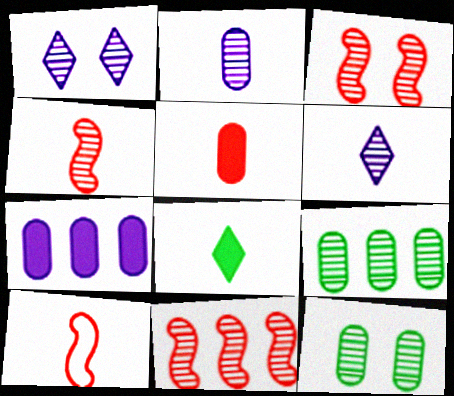[[1, 3, 12], 
[1, 4, 9], 
[2, 8, 10], 
[3, 4, 11], 
[3, 6, 9], 
[6, 11, 12]]